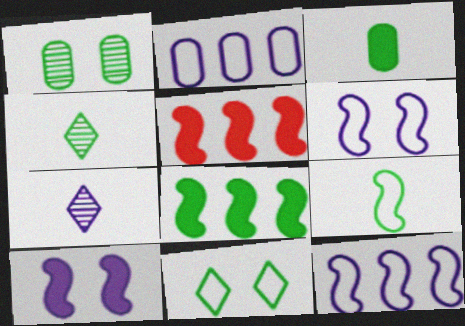[[2, 7, 10], 
[3, 4, 9]]